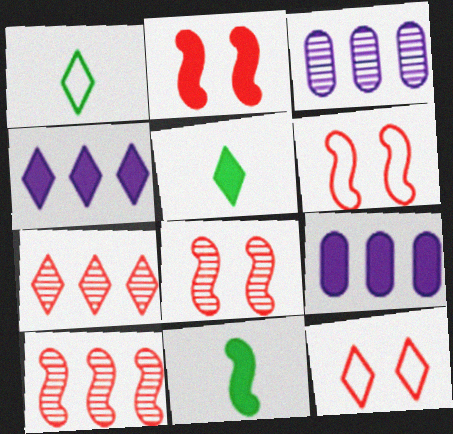[[1, 2, 3], 
[1, 8, 9], 
[2, 5, 9], 
[2, 6, 8], 
[3, 5, 6], 
[3, 11, 12]]